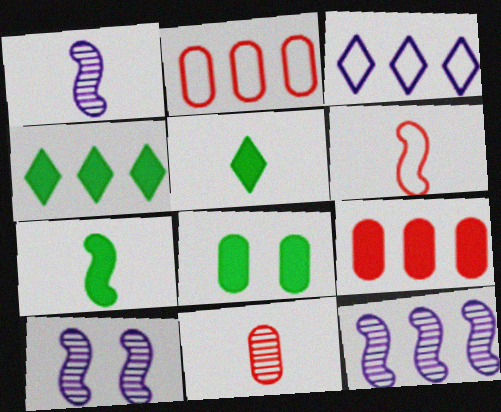[[1, 6, 7], 
[1, 10, 12], 
[2, 4, 12], 
[2, 5, 10], 
[4, 7, 8]]